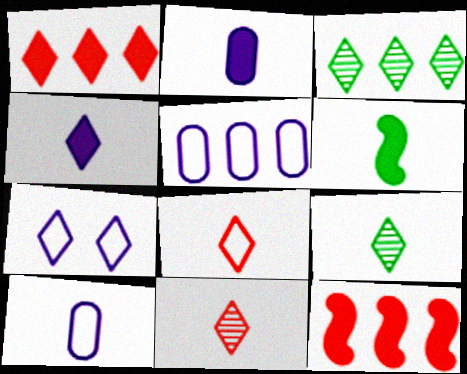[[1, 7, 9], 
[3, 5, 12], 
[4, 8, 9], 
[6, 10, 11]]